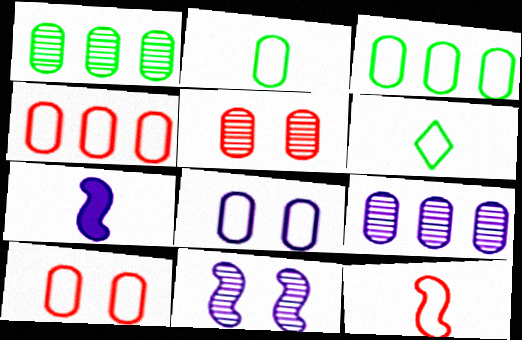[[2, 4, 8]]